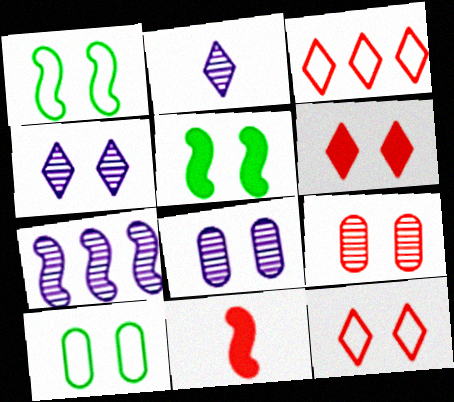[[1, 6, 8], 
[1, 7, 11], 
[2, 7, 8], 
[3, 9, 11], 
[5, 8, 12]]